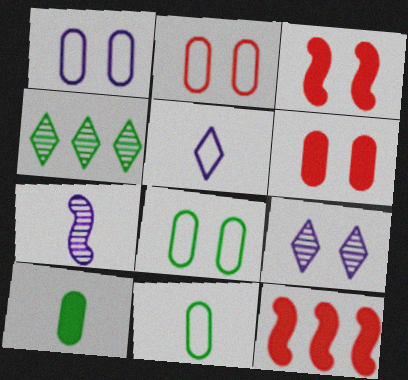[[1, 2, 8], 
[3, 8, 9], 
[9, 11, 12]]